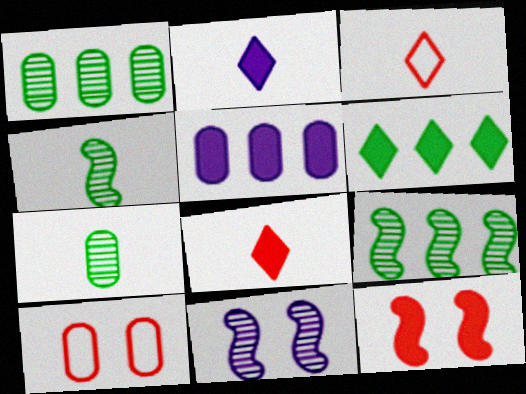[[2, 9, 10], 
[5, 7, 10]]